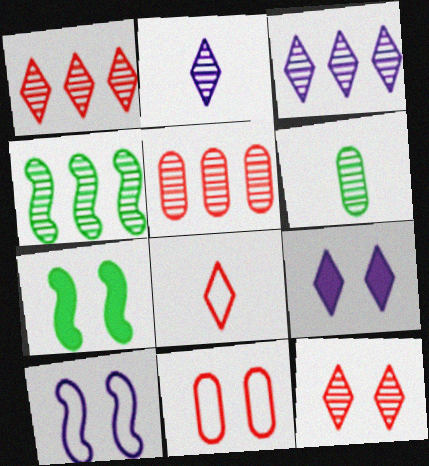[[3, 4, 5]]